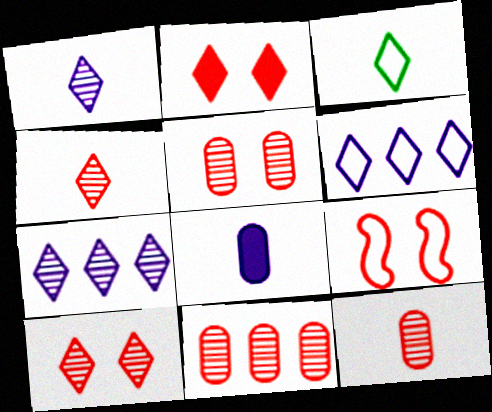[[2, 3, 7], 
[2, 5, 9], 
[5, 11, 12]]